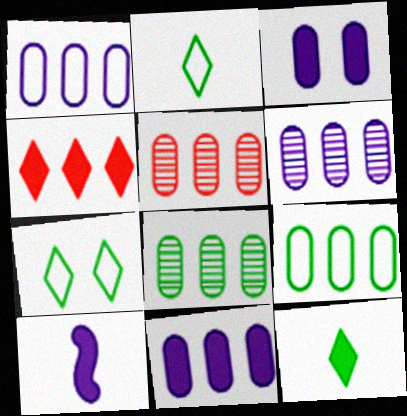[[1, 6, 11], 
[5, 6, 8], 
[5, 7, 10], 
[5, 9, 11]]